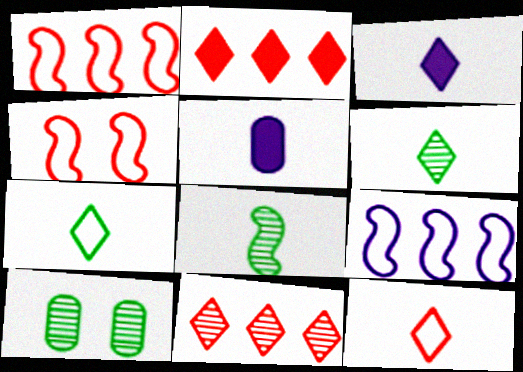[[1, 3, 10], 
[3, 6, 12], 
[5, 8, 12]]